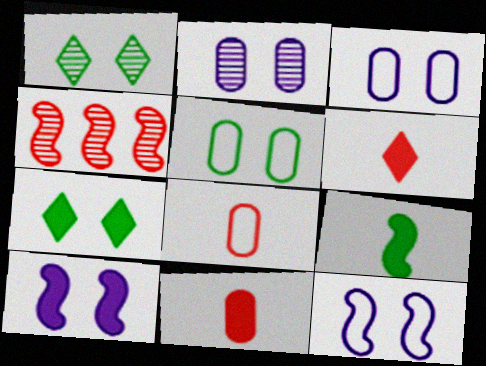[[4, 9, 12]]